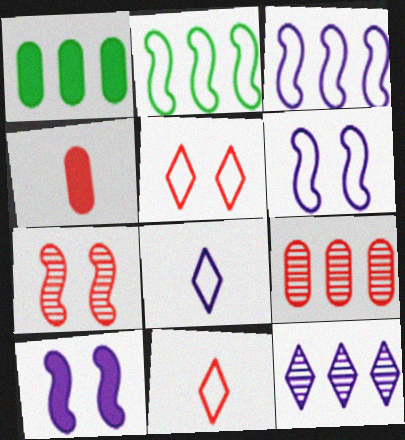[[1, 7, 8]]